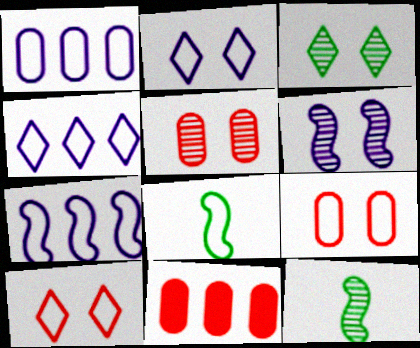[[1, 4, 7], 
[1, 8, 10], 
[2, 11, 12], 
[3, 5, 6], 
[4, 8, 9]]